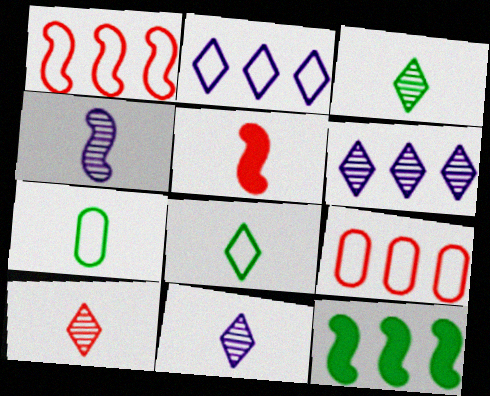[[3, 10, 11], 
[5, 7, 11], 
[6, 9, 12]]